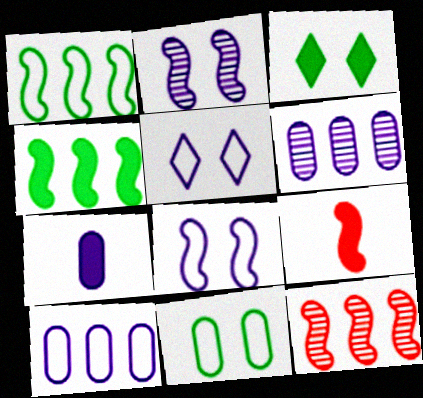[[1, 2, 9]]